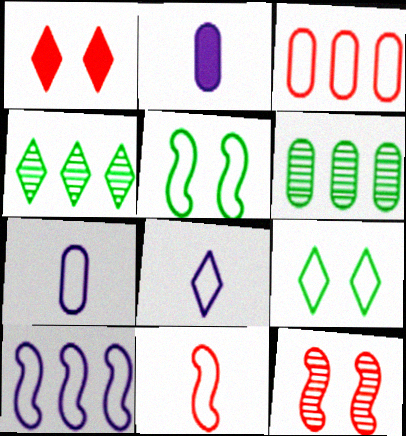[[1, 4, 8], 
[3, 5, 8], 
[5, 10, 11]]